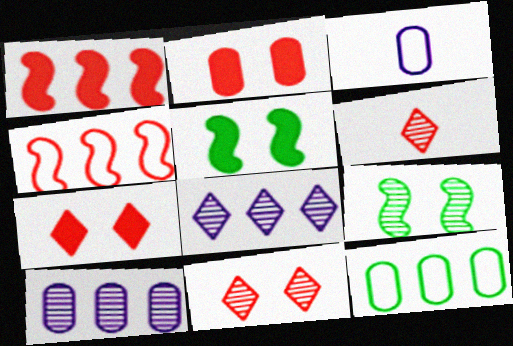[[1, 8, 12], 
[2, 4, 6], 
[6, 9, 10]]